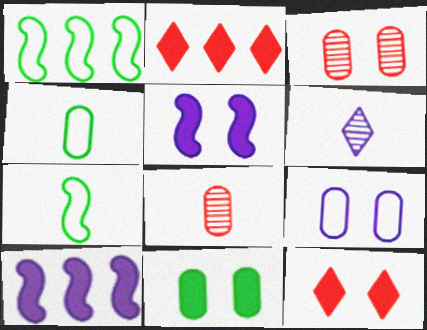[[3, 9, 11], 
[5, 11, 12], 
[6, 9, 10]]